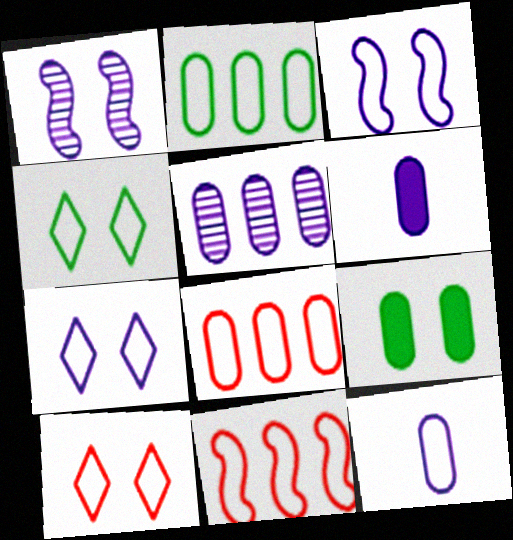[[1, 9, 10], 
[4, 7, 10], 
[4, 11, 12]]